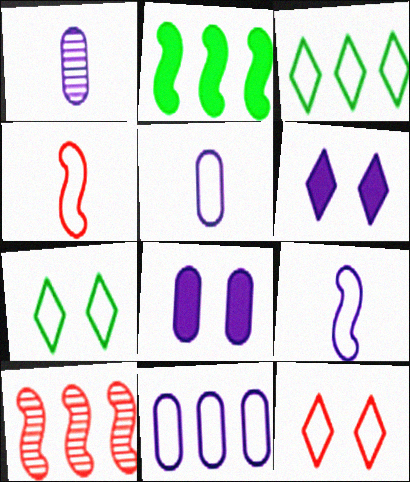[[1, 2, 12], 
[1, 8, 11], 
[4, 7, 11]]